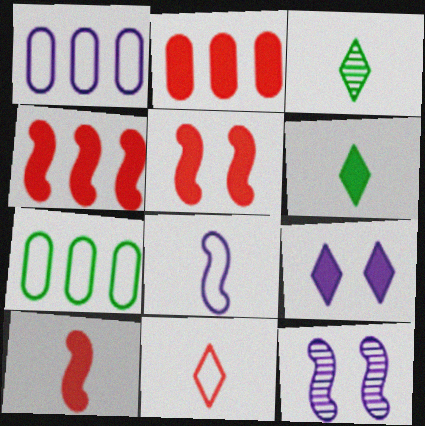[[1, 3, 5], 
[4, 5, 10]]